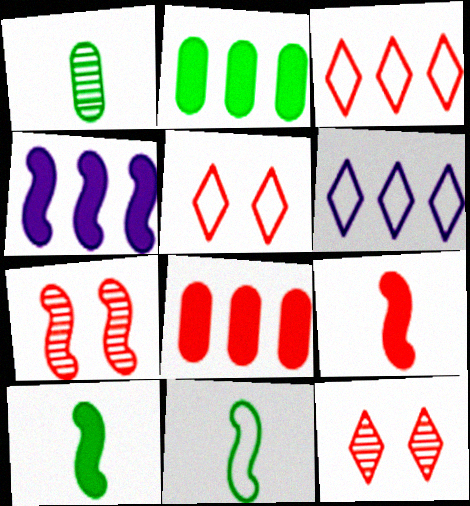[[1, 4, 5], 
[4, 7, 11]]